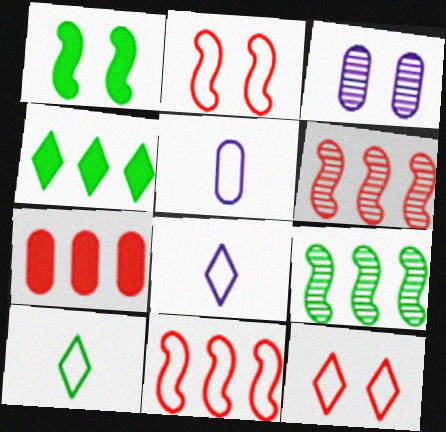[[1, 3, 12]]